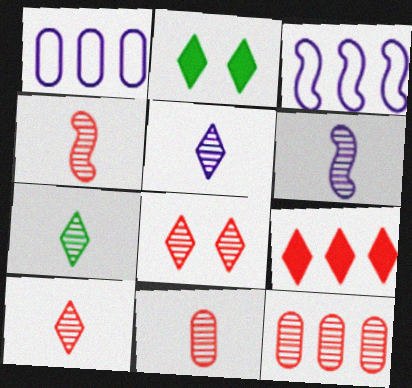[[1, 2, 4], 
[2, 3, 11], 
[4, 8, 12], 
[4, 10, 11], 
[5, 7, 10], 
[6, 7, 11]]